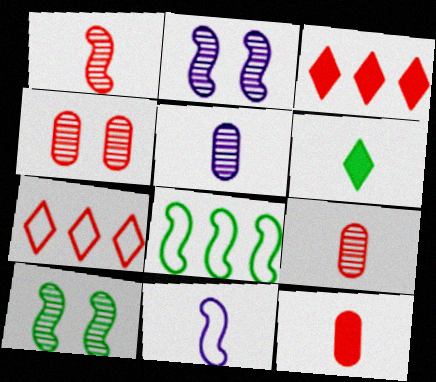[[6, 9, 11]]